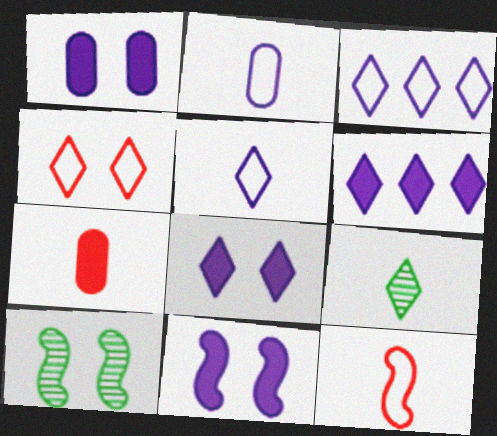[[1, 4, 10], 
[1, 8, 11], 
[3, 7, 10], 
[4, 6, 9]]